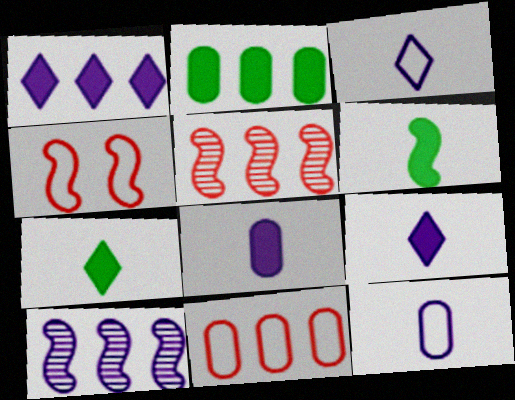[[4, 6, 10]]